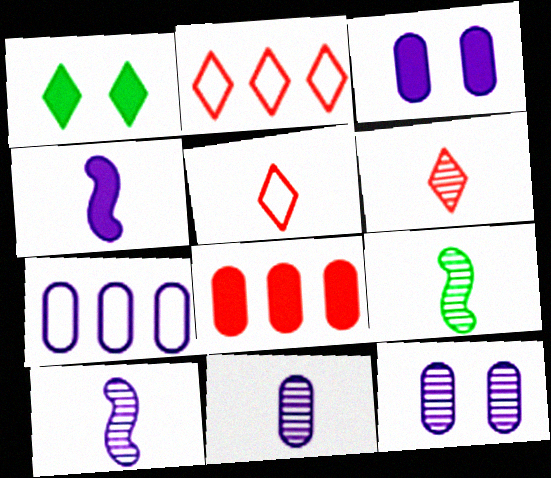[[1, 4, 8], 
[2, 3, 9], 
[3, 7, 11], 
[6, 9, 11]]